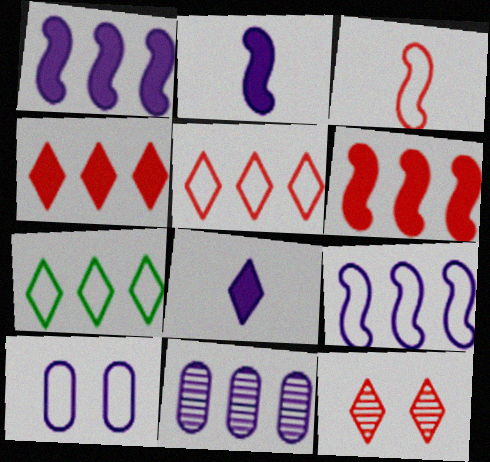[[3, 7, 10], 
[6, 7, 11], 
[7, 8, 12]]